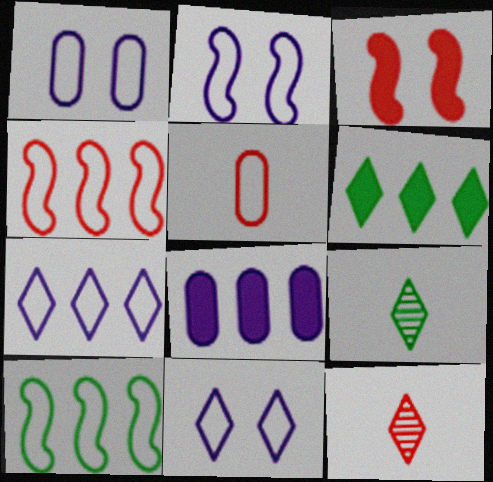[[1, 2, 11], 
[5, 10, 11], 
[6, 11, 12]]